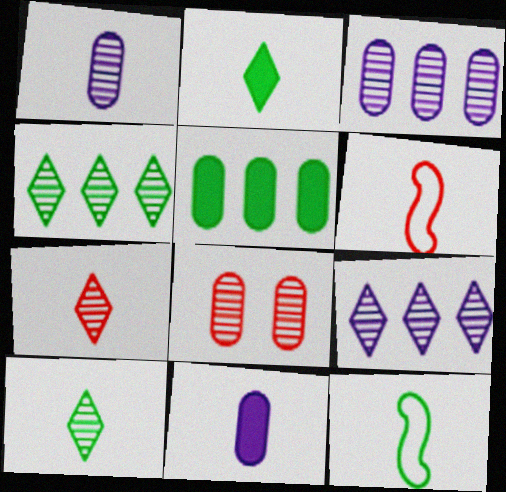[[1, 2, 6], 
[6, 10, 11], 
[7, 11, 12]]